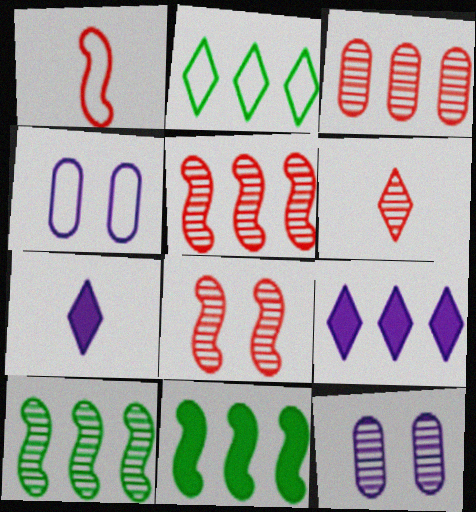[[1, 2, 4], 
[3, 6, 8], 
[4, 6, 11], 
[6, 10, 12]]